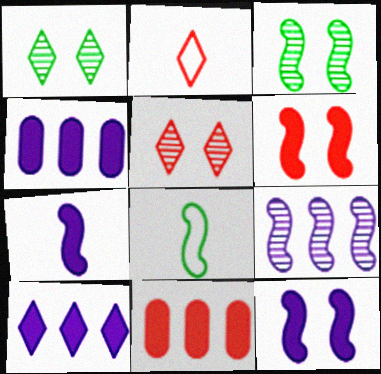[[1, 2, 10], 
[2, 3, 4], 
[4, 5, 8], 
[6, 8, 9]]